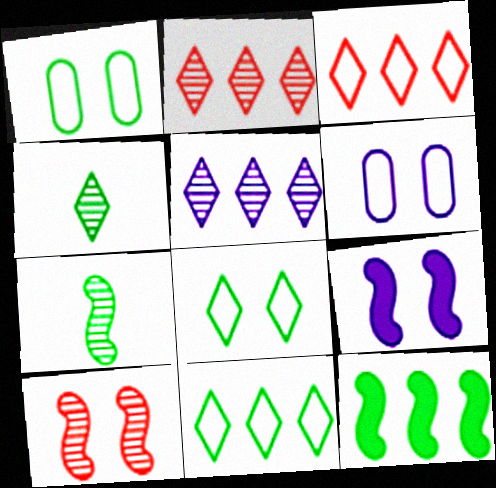[[1, 4, 12]]